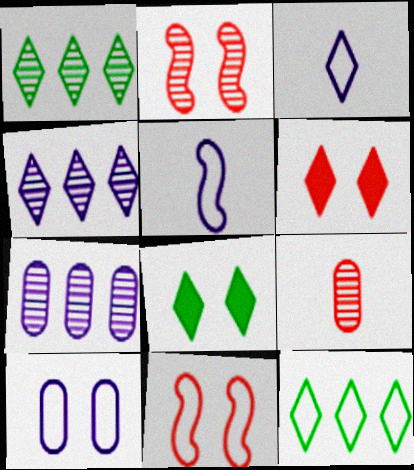[[1, 3, 6], 
[2, 8, 10]]